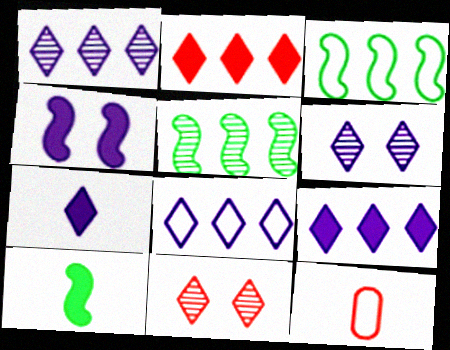[[1, 8, 9], 
[6, 7, 8]]